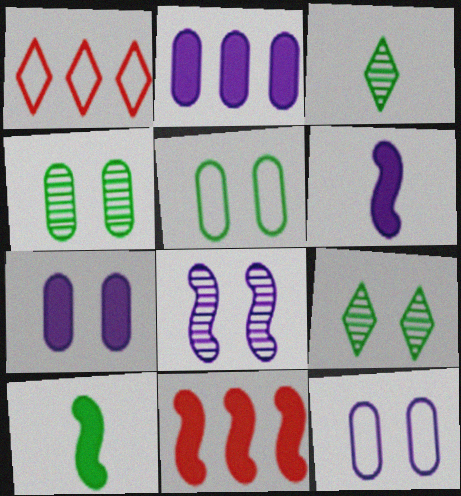[[1, 4, 6], 
[3, 11, 12]]